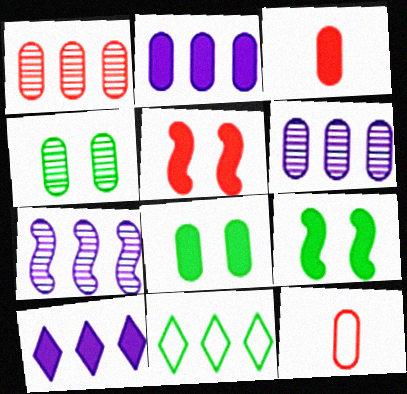[[2, 3, 8], 
[2, 4, 12], 
[3, 9, 10], 
[6, 8, 12]]